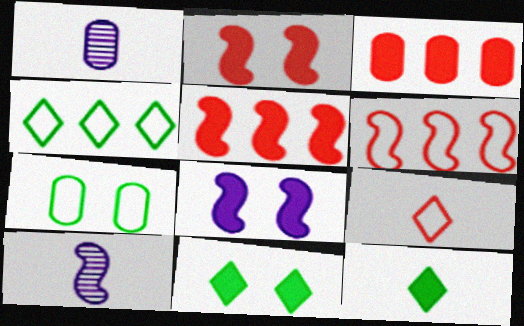[[1, 2, 4], 
[1, 3, 7], 
[1, 6, 11], 
[3, 8, 12]]